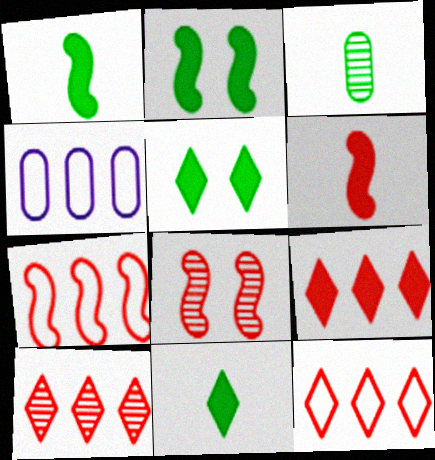[[4, 8, 11], 
[6, 7, 8], 
[9, 10, 12]]